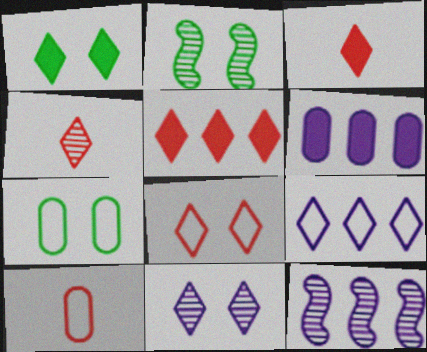[[1, 2, 7], 
[1, 4, 9], 
[1, 8, 11], 
[1, 10, 12], 
[3, 7, 12], 
[4, 5, 8], 
[6, 9, 12]]